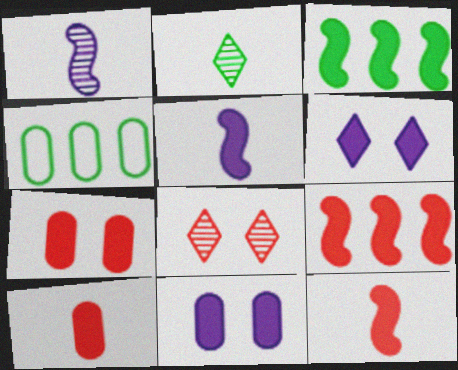[[3, 6, 10], 
[4, 5, 8]]